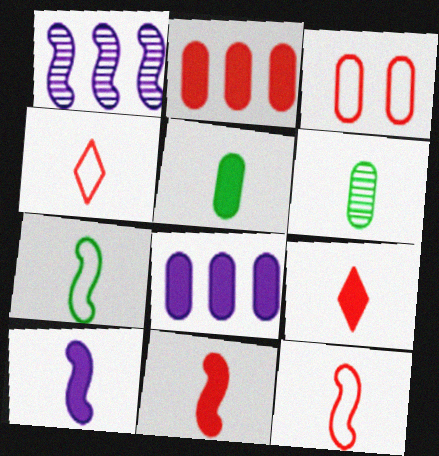[[3, 6, 8], 
[4, 6, 10], 
[5, 9, 10]]